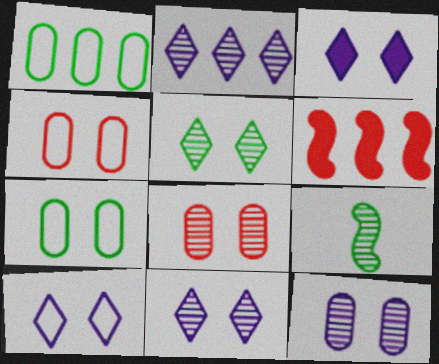[[1, 2, 6], 
[2, 8, 9], 
[3, 10, 11]]